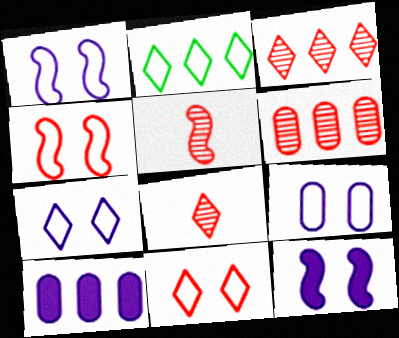[[1, 7, 9]]